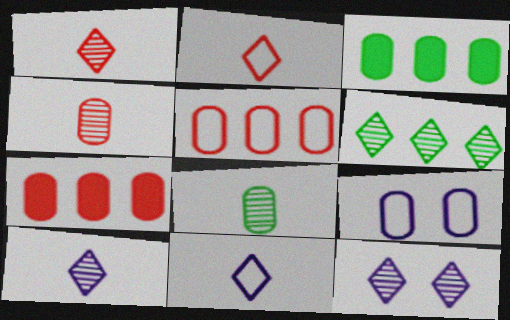[[1, 6, 12], 
[3, 4, 9], 
[7, 8, 9]]